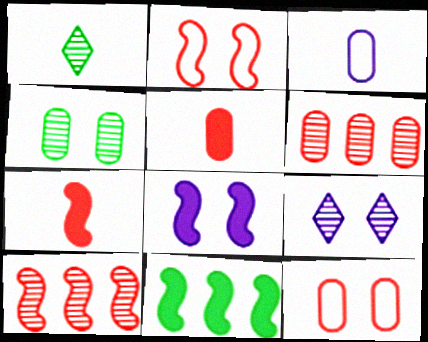[[1, 3, 7], 
[2, 7, 10], 
[5, 6, 12], 
[7, 8, 11]]